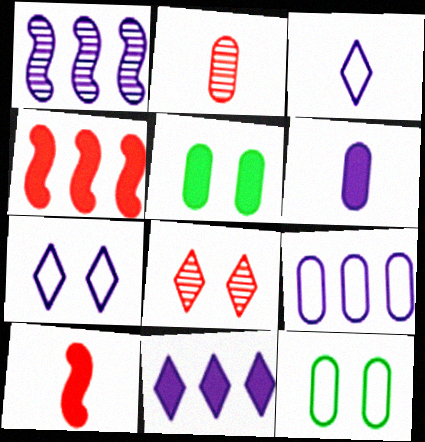[[1, 6, 7], 
[1, 9, 11], 
[2, 5, 9], 
[5, 10, 11]]